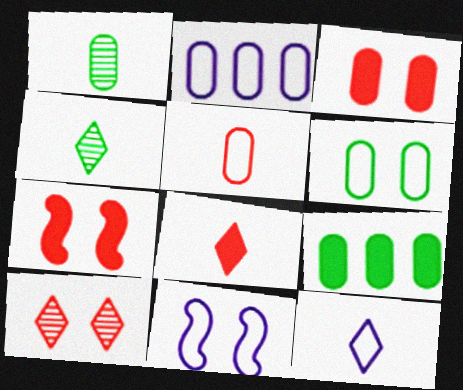[[1, 2, 3], 
[1, 6, 9], 
[2, 4, 7], 
[2, 5, 6], 
[2, 11, 12], 
[4, 8, 12]]